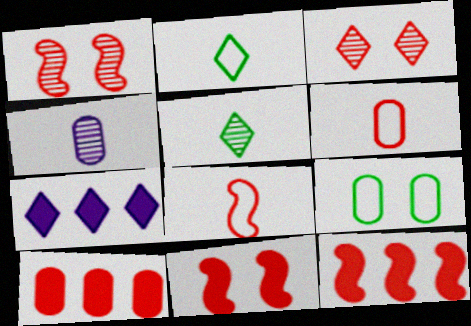[[1, 8, 12], 
[2, 3, 7], 
[3, 6, 12], 
[3, 8, 10], 
[4, 9, 10]]